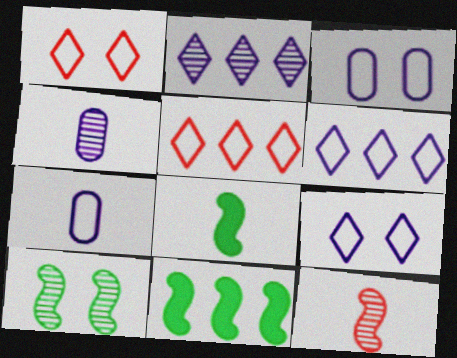[[1, 4, 11]]